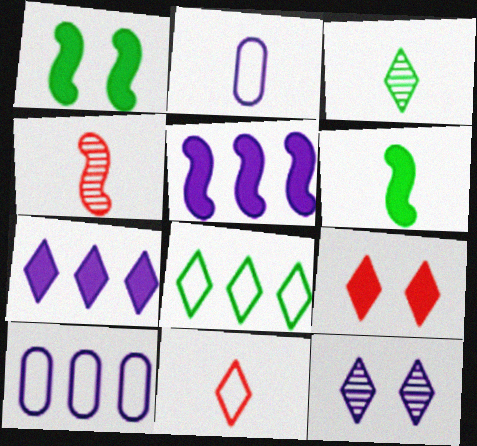[[2, 5, 12]]